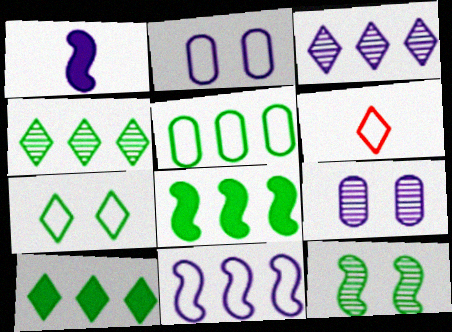[[1, 2, 3], 
[4, 5, 8], 
[6, 8, 9]]